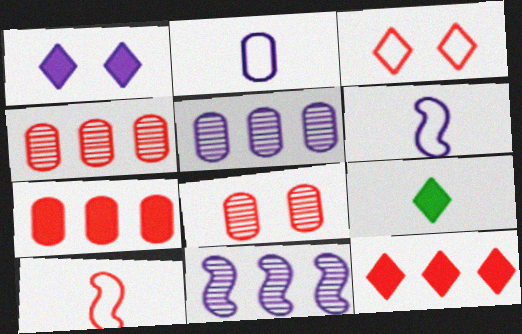[[1, 2, 11], 
[1, 5, 6], 
[1, 9, 12], 
[8, 10, 12]]